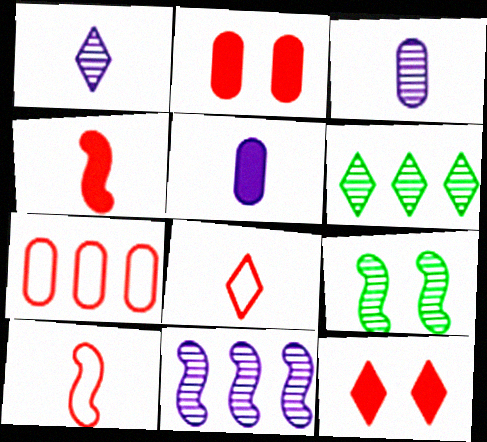[]